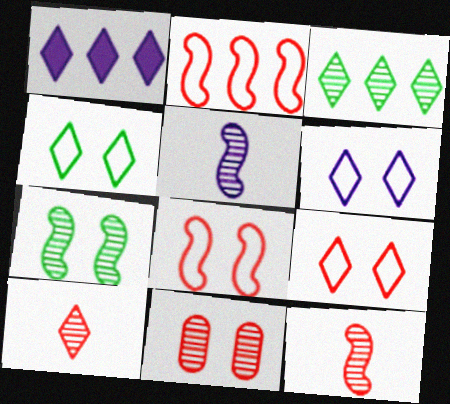[[1, 4, 10], 
[3, 5, 11], 
[4, 6, 9]]